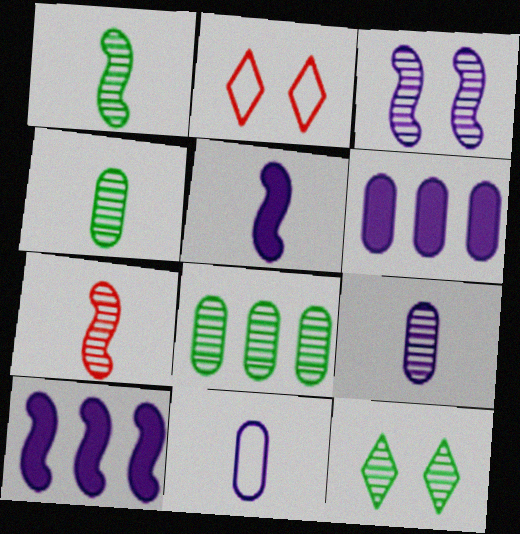[[1, 2, 6], 
[1, 8, 12], 
[2, 4, 10], 
[2, 5, 8]]